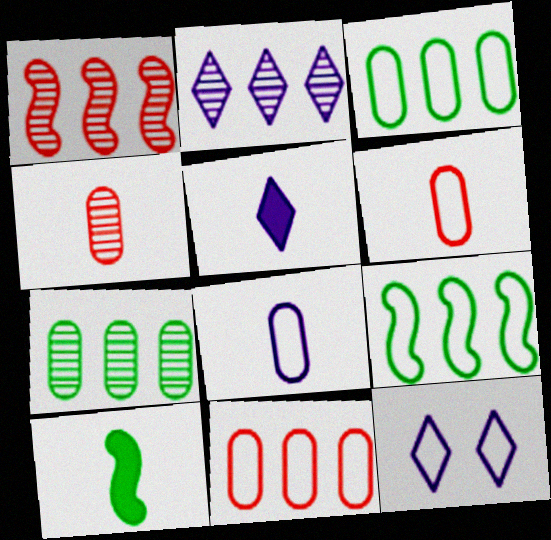[[1, 2, 7], 
[2, 5, 12], 
[6, 9, 12]]